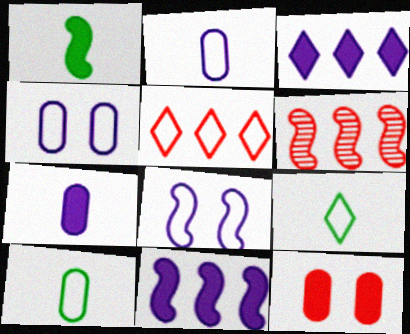[[1, 3, 12], 
[1, 6, 8], 
[5, 8, 10]]